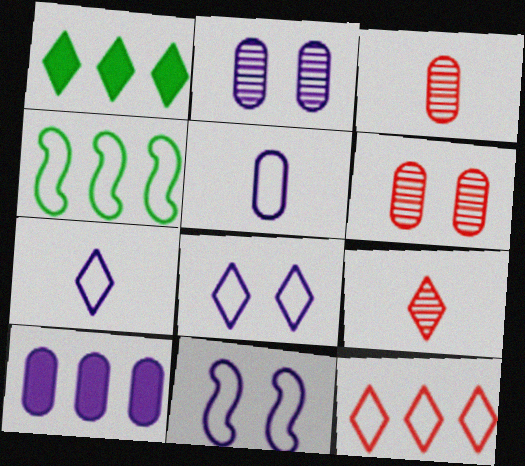[[1, 3, 11], 
[1, 8, 9], 
[2, 5, 10]]